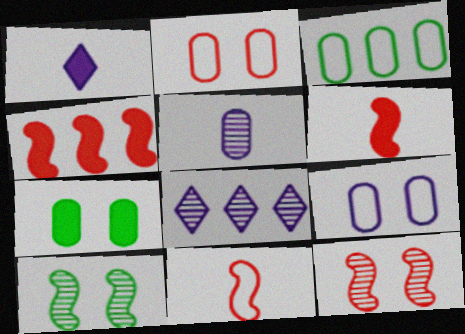[[1, 3, 12], 
[1, 4, 7], 
[3, 4, 8], 
[4, 11, 12], 
[7, 8, 11]]